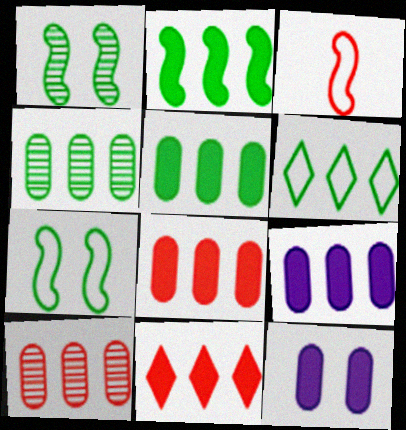[[2, 4, 6], 
[2, 9, 11], 
[5, 8, 9]]